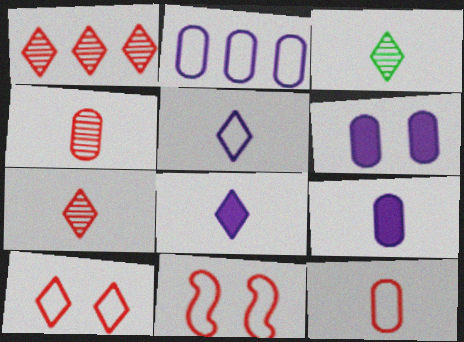[]